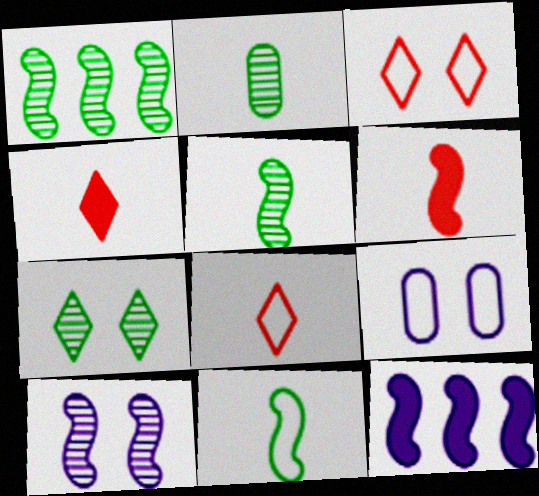[[1, 2, 7], 
[1, 4, 9], 
[2, 3, 12]]